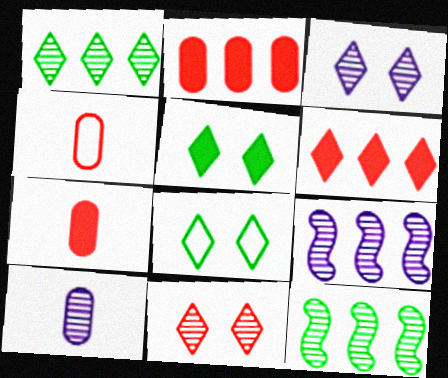[[3, 9, 10], 
[4, 5, 9], 
[7, 8, 9], 
[10, 11, 12]]